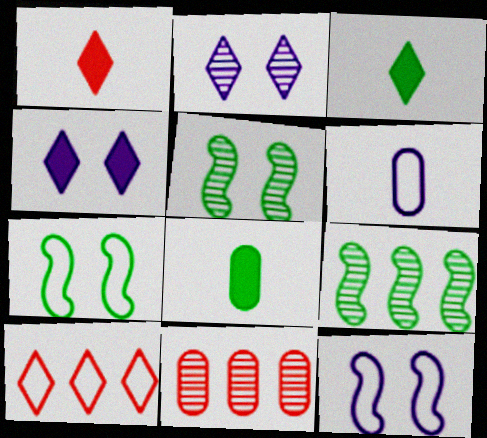[[2, 3, 10], 
[3, 11, 12], 
[6, 7, 10]]